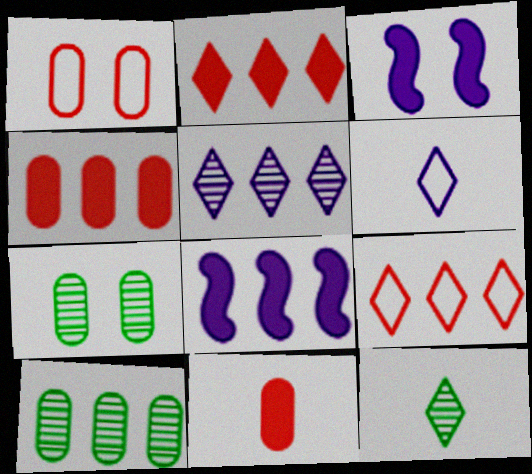[[1, 8, 12], 
[8, 9, 10]]